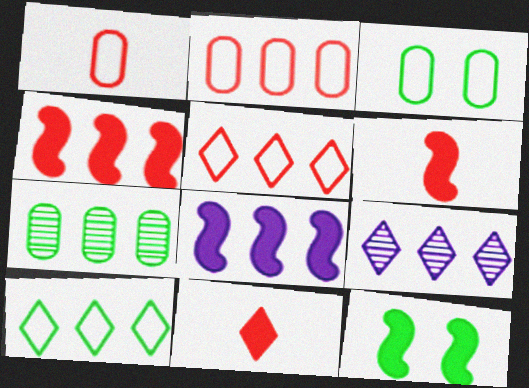[[1, 9, 12], 
[3, 6, 9], 
[5, 7, 8], 
[6, 8, 12]]